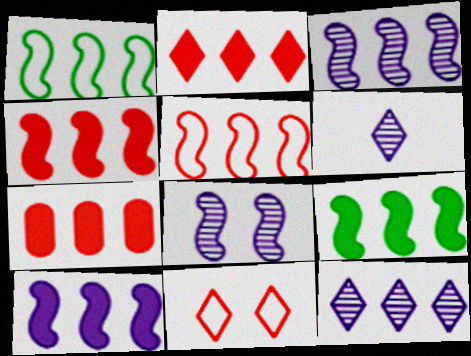[[1, 3, 4], 
[1, 7, 12], 
[2, 4, 7], 
[3, 5, 9], 
[4, 9, 10]]